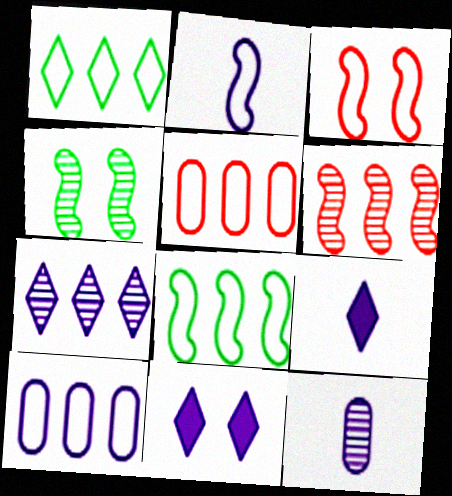[[2, 3, 8], 
[2, 9, 12], 
[4, 5, 9]]